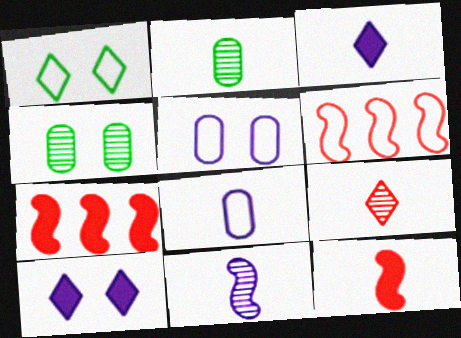[[1, 6, 8], 
[2, 6, 10], 
[2, 9, 11], 
[3, 4, 6], 
[3, 8, 11]]